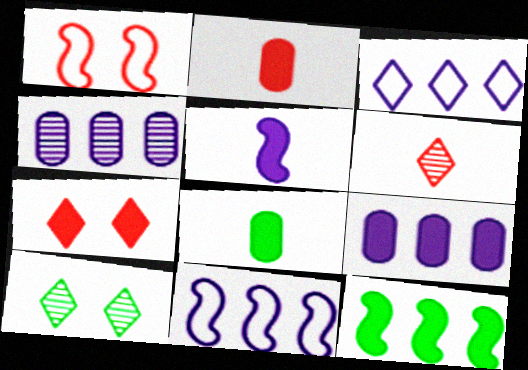[[2, 10, 11]]